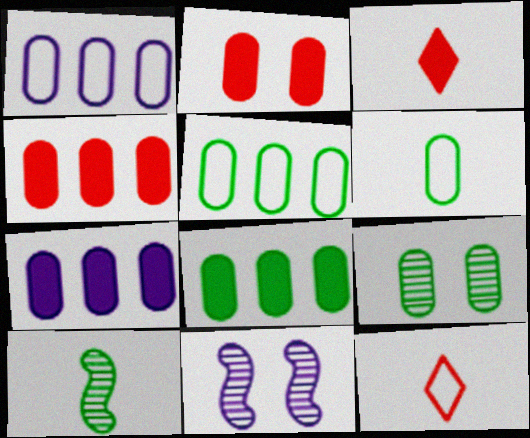[[3, 5, 11], 
[4, 7, 8], 
[6, 8, 9], 
[8, 11, 12]]